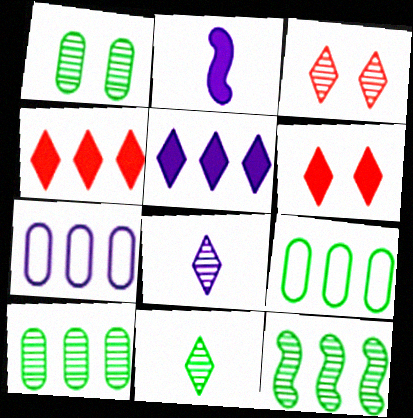[[1, 11, 12], 
[2, 3, 9], 
[4, 7, 12]]